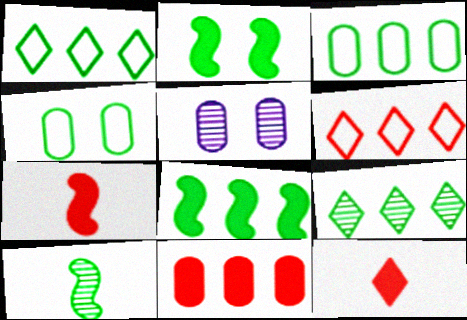[[1, 5, 7], 
[3, 8, 9]]